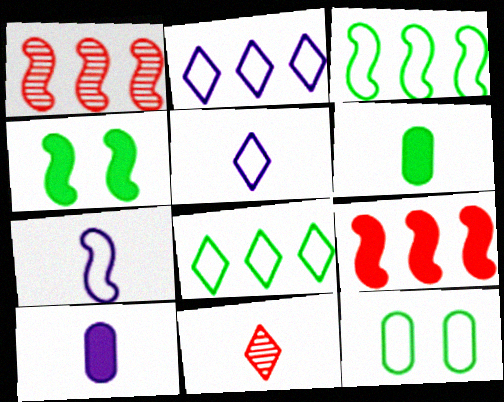[[1, 4, 7], 
[6, 7, 11]]